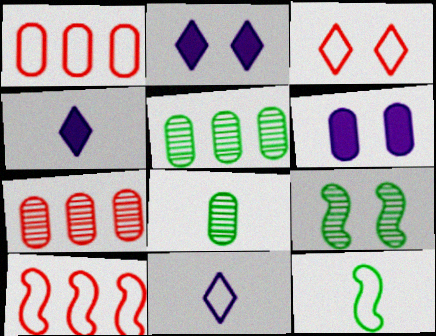[[1, 4, 9], 
[1, 6, 8], 
[2, 7, 12], 
[2, 8, 10], 
[3, 6, 9]]